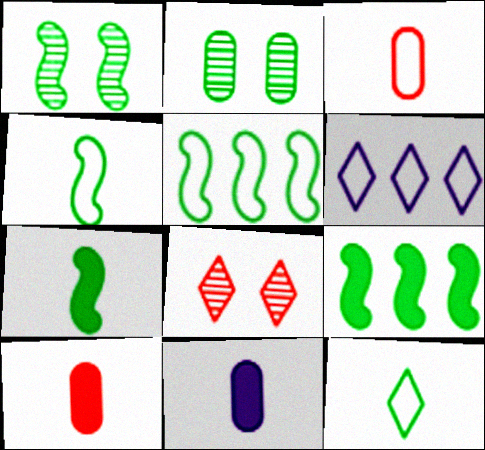[[1, 4, 9], 
[1, 5, 7], 
[1, 6, 10], 
[2, 9, 12], 
[5, 8, 11]]